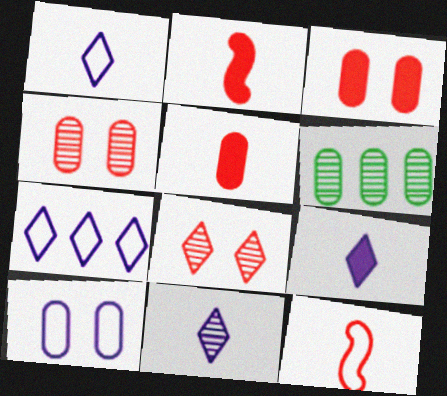[[1, 9, 11], 
[5, 6, 10]]